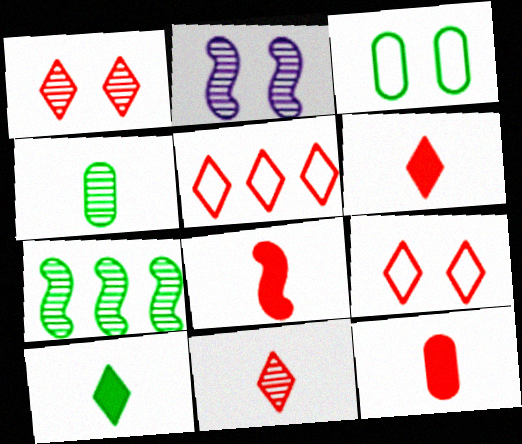[[1, 5, 6], 
[3, 7, 10], 
[6, 8, 12]]